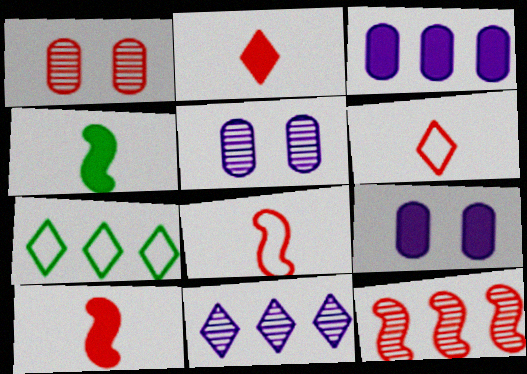[[3, 7, 12], 
[5, 7, 10]]